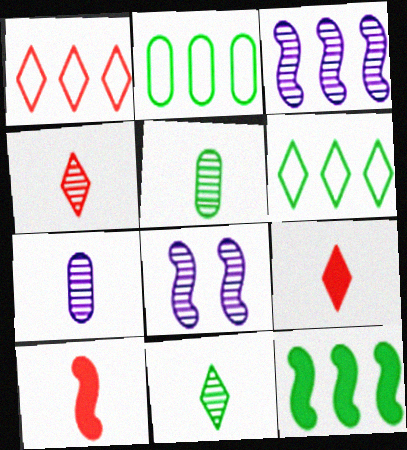[[2, 8, 9]]